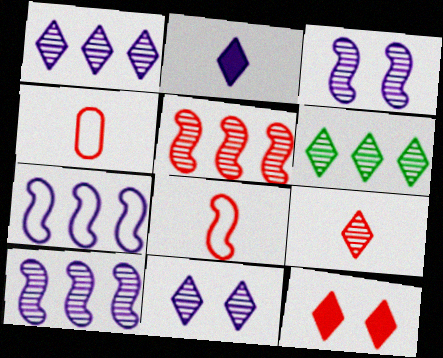[[4, 5, 12], 
[6, 9, 11]]